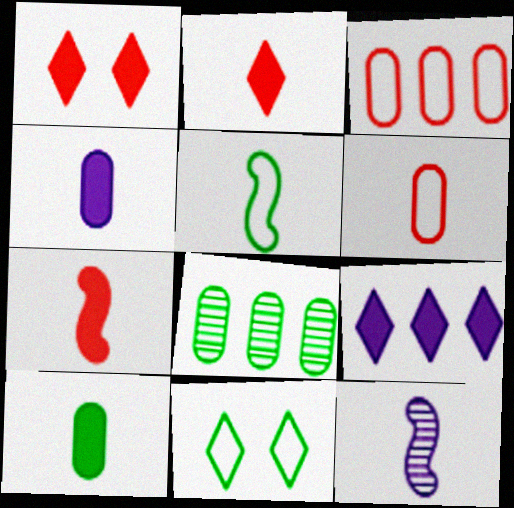[[5, 7, 12]]